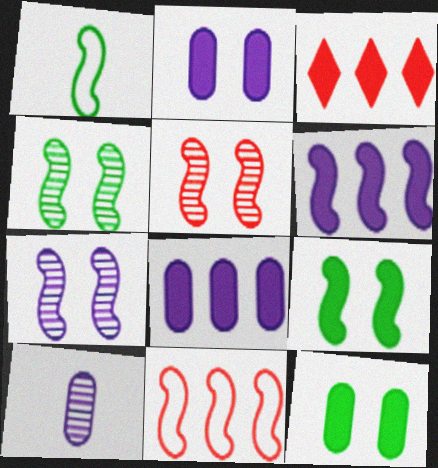[[1, 5, 6], 
[4, 5, 7]]